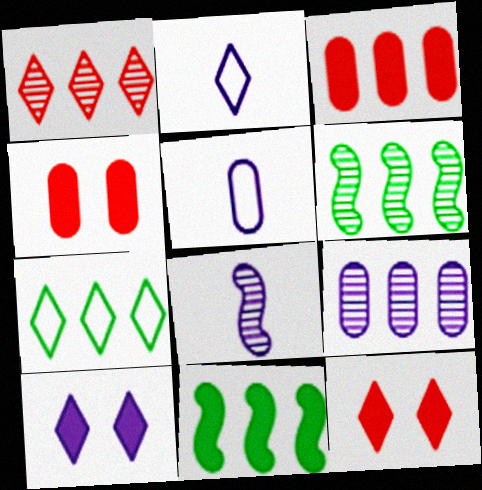[[1, 6, 9], 
[2, 4, 6], 
[4, 7, 8], 
[5, 6, 12]]